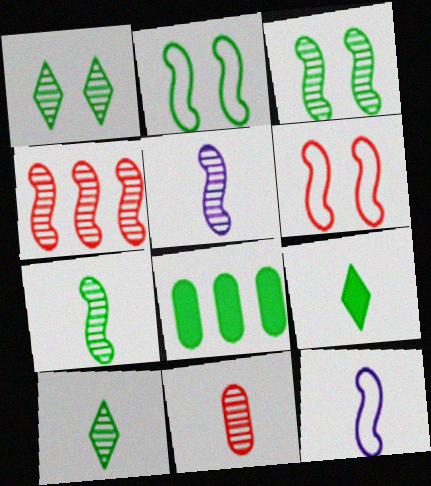[[2, 8, 10], 
[3, 4, 5], 
[5, 10, 11], 
[9, 11, 12]]